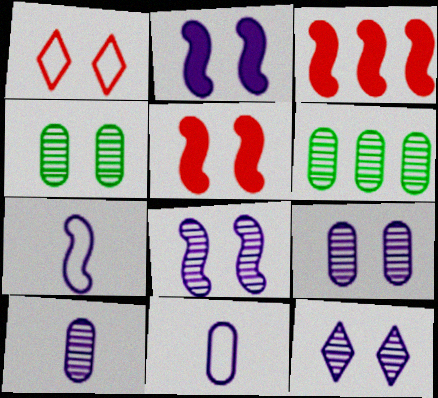[[1, 2, 4], 
[8, 9, 12]]